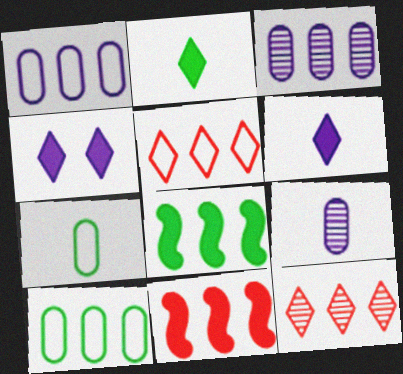[[1, 8, 12], 
[3, 5, 8]]